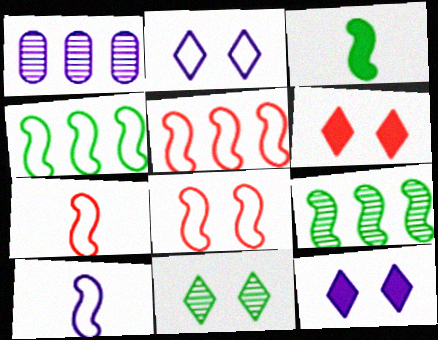[[1, 10, 12], 
[2, 6, 11], 
[4, 8, 10], 
[5, 7, 8]]